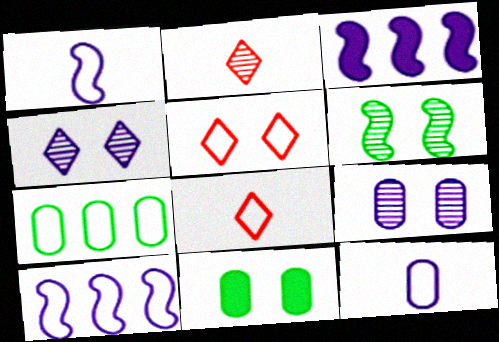[[1, 5, 7], 
[2, 10, 11], 
[3, 4, 12]]